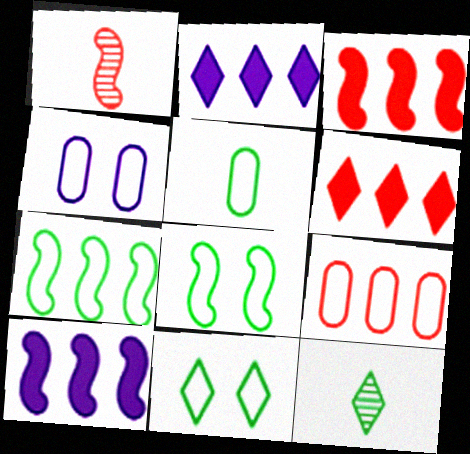[[1, 8, 10], 
[3, 4, 12], 
[4, 5, 9], 
[5, 7, 11]]